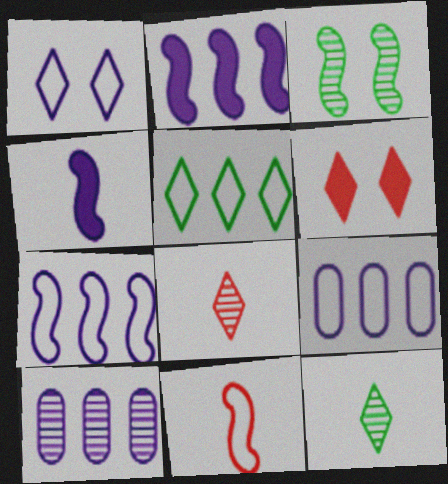[[1, 4, 10], 
[2, 3, 11], 
[3, 8, 10]]